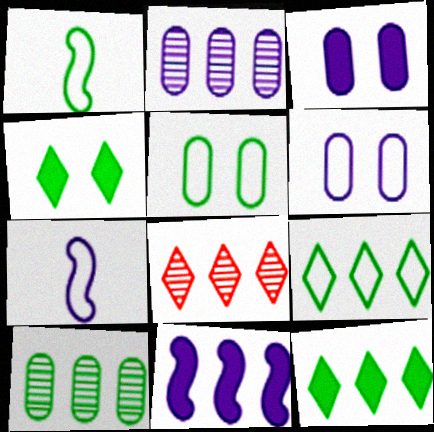[[1, 3, 8], 
[1, 4, 10], 
[1, 5, 9]]